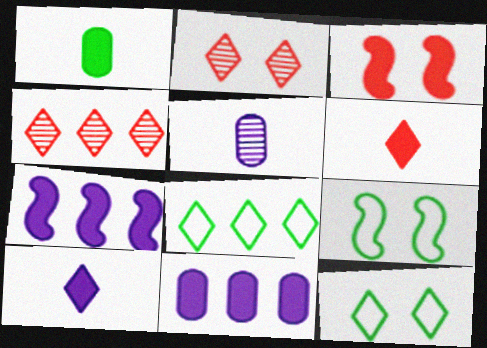[[2, 8, 10], 
[3, 5, 8], 
[4, 10, 12]]